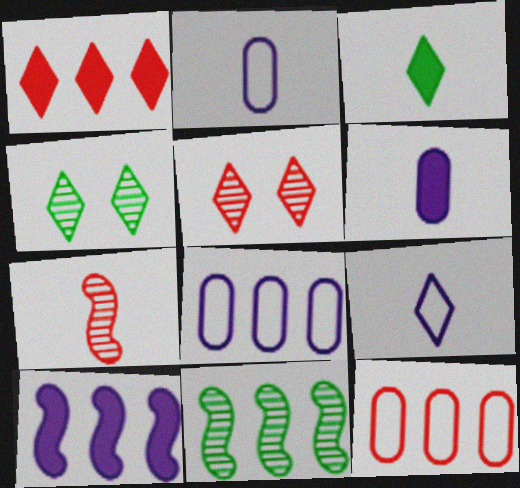[[1, 4, 9], 
[1, 8, 11], 
[2, 3, 7]]